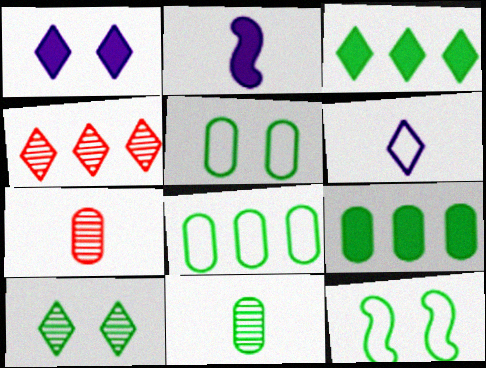[[2, 4, 5], 
[3, 11, 12], 
[5, 9, 11]]